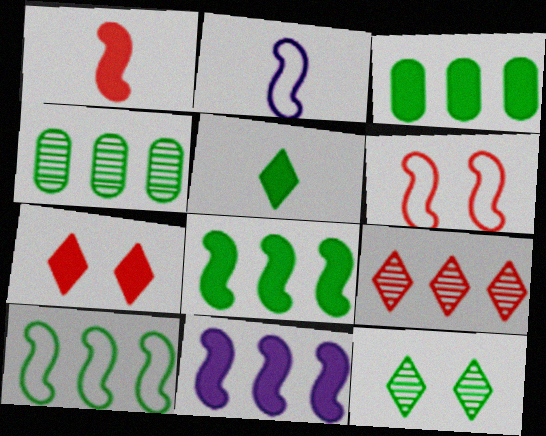[[2, 4, 7], 
[2, 6, 10]]